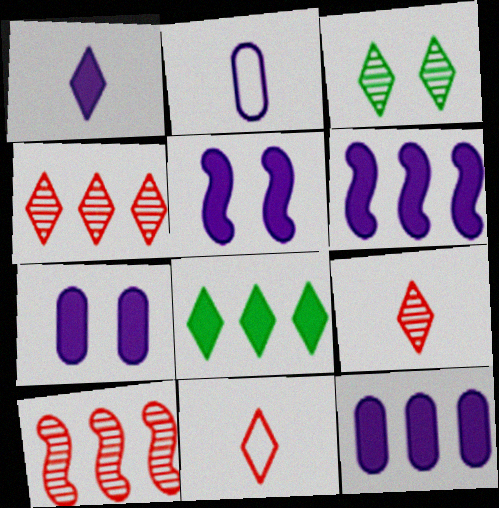[[1, 5, 12], 
[1, 6, 7]]